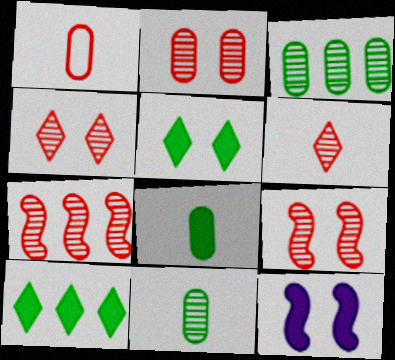[[2, 4, 9], 
[2, 6, 7]]